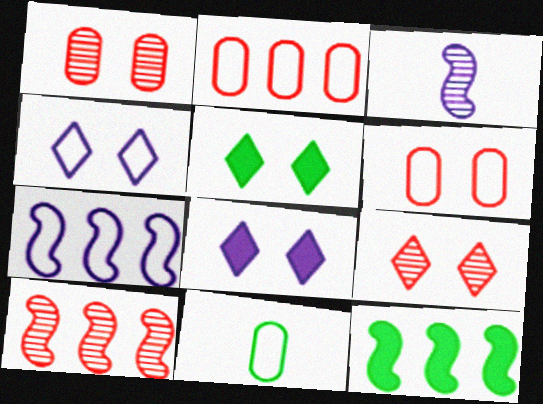[[2, 3, 5], 
[4, 5, 9], 
[7, 10, 12], 
[8, 10, 11]]